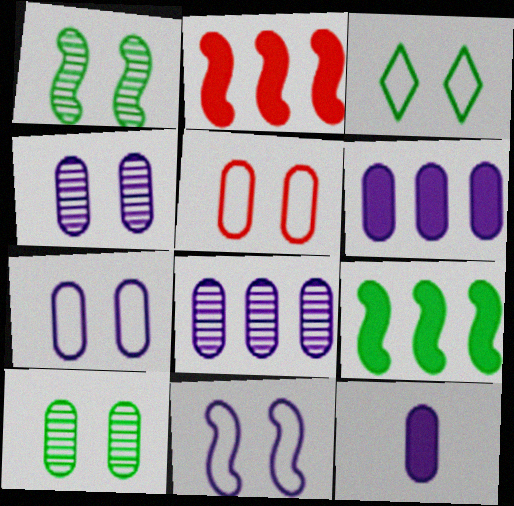[[3, 5, 11], 
[7, 8, 12]]